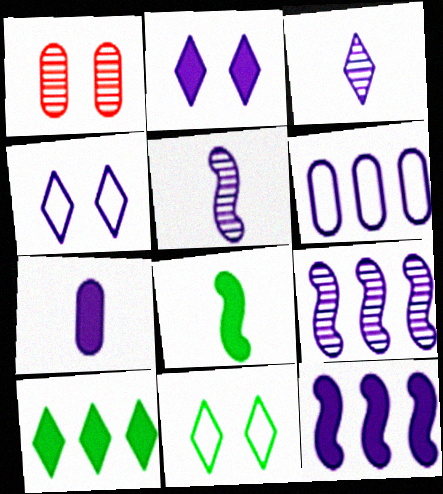[[2, 5, 6], 
[2, 7, 12], 
[4, 7, 9]]